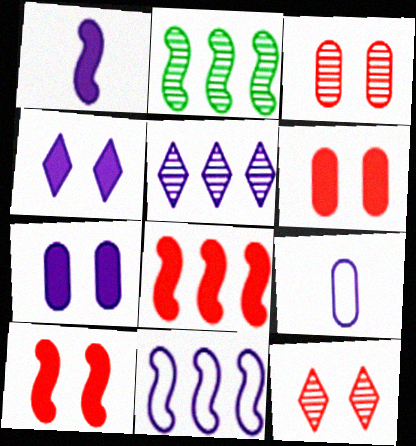[[2, 8, 11]]